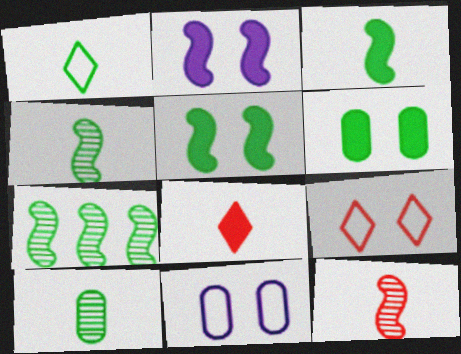[[1, 3, 10], 
[1, 6, 7], 
[7, 8, 11]]